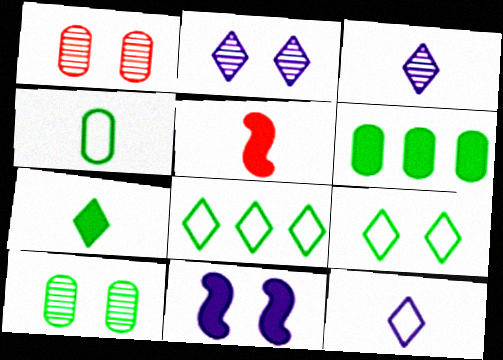[[1, 9, 11], 
[3, 4, 5], 
[4, 6, 10]]